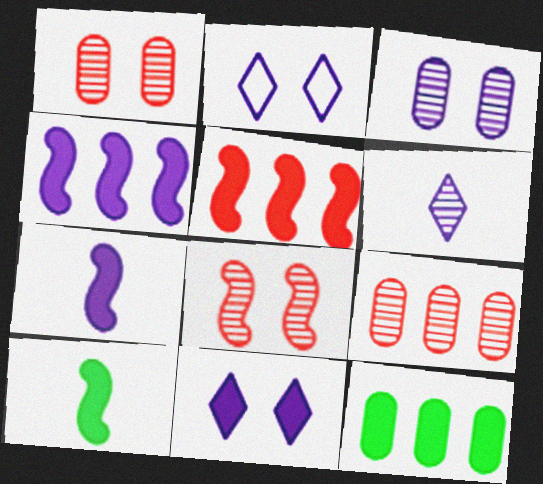[[2, 9, 10]]